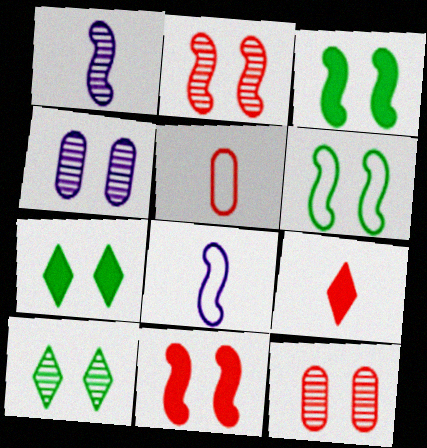[[2, 4, 10]]